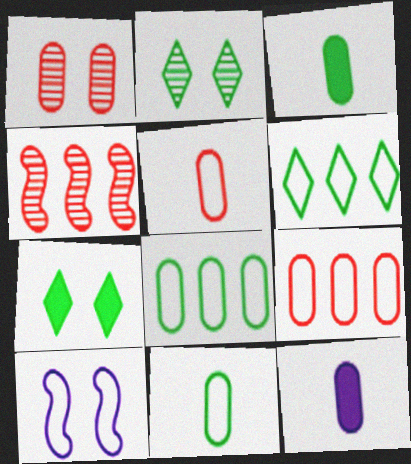[[1, 7, 10], 
[1, 8, 12], 
[5, 6, 10]]